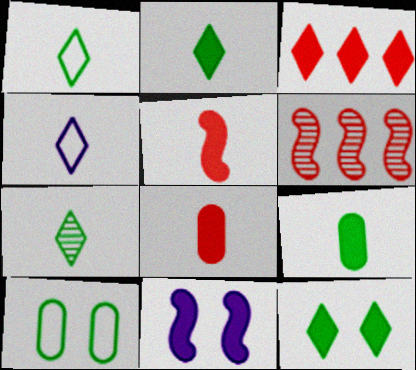[[1, 2, 7], 
[3, 9, 11]]